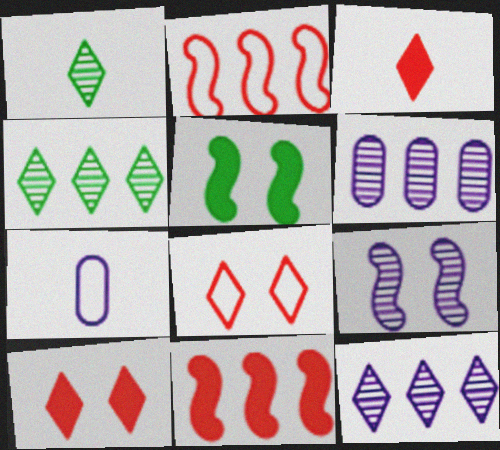[]